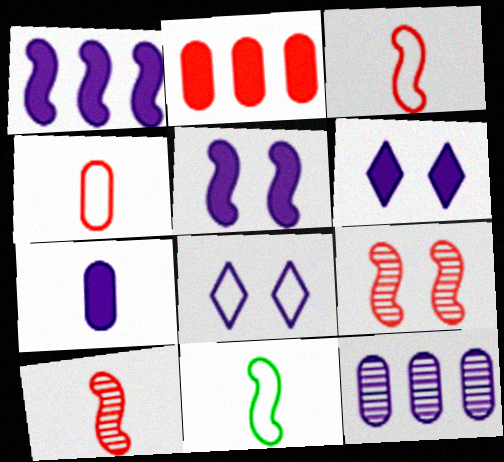[[1, 6, 7], 
[1, 9, 11]]